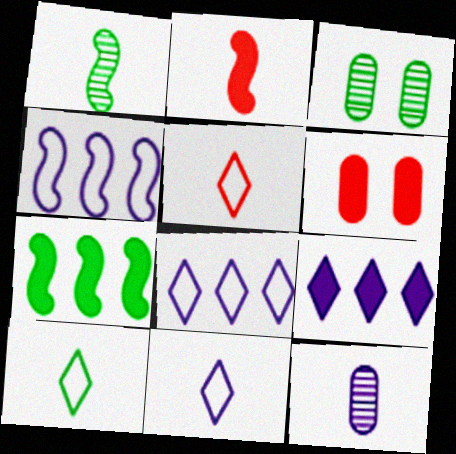[[1, 6, 8], 
[2, 3, 8], 
[2, 10, 12], 
[3, 7, 10], 
[5, 10, 11]]